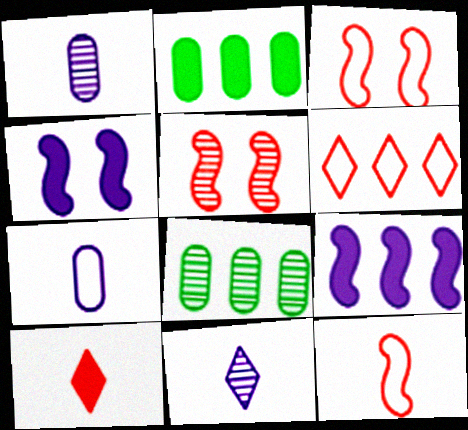[[2, 3, 11], 
[2, 4, 10], 
[5, 8, 11], 
[6, 8, 9]]